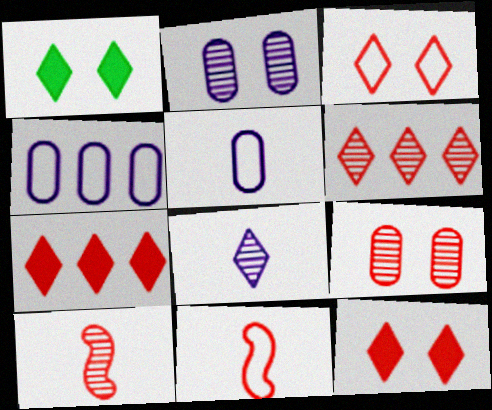[[1, 4, 10], 
[6, 9, 10], 
[7, 9, 11]]